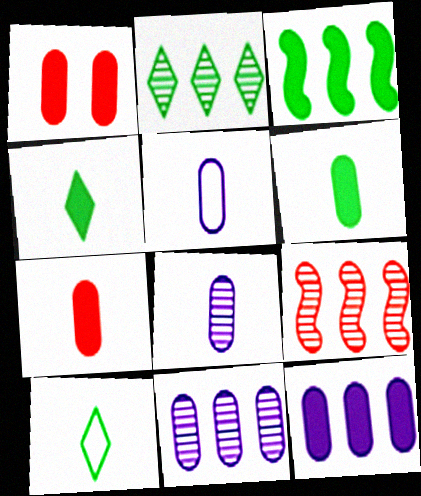[[1, 6, 12], 
[2, 9, 11]]